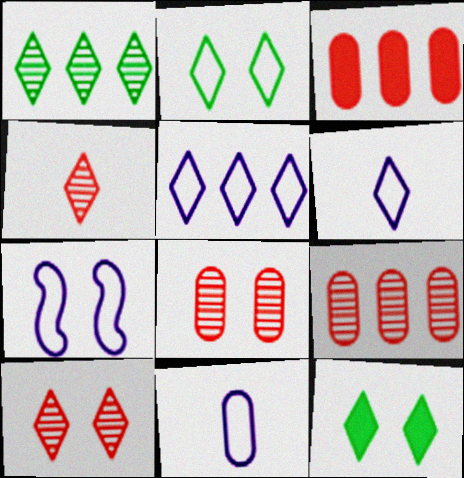[[4, 5, 12], 
[5, 7, 11], 
[7, 8, 12]]